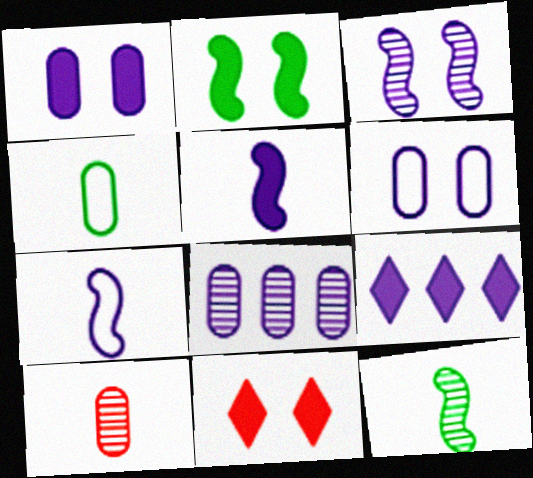[[1, 2, 11], 
[1, 5, 9]]